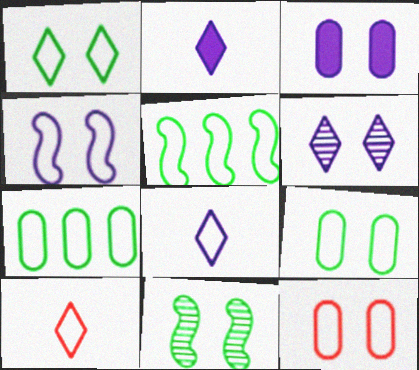[[1, 4, 12], 
[3, 4, 6], 
[4, 7, 10], 
[5, 8, 12]]